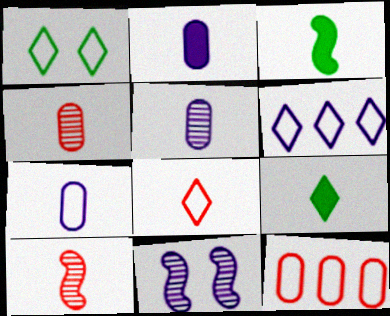[[1, 6, 8], 
[2, 5, 7], 
[2, 6, 11], 
[3, 5, 8], 
[7, 9, 10], 
[9, 11, 12]]